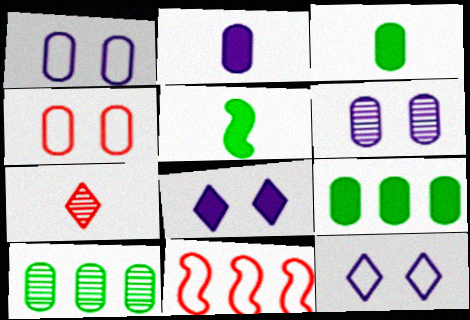[[2, 4, 10]]